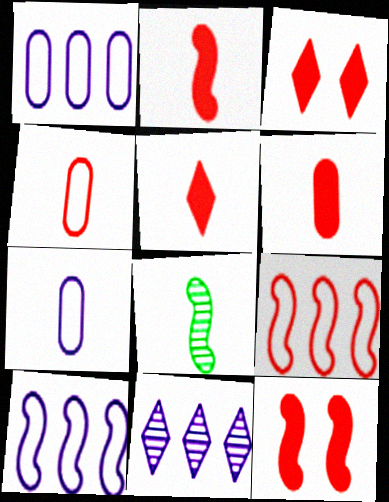[[1, 3, 8], 
[2, 5, 6], 
[5, 7, 8], 
[8, 10, 12]]